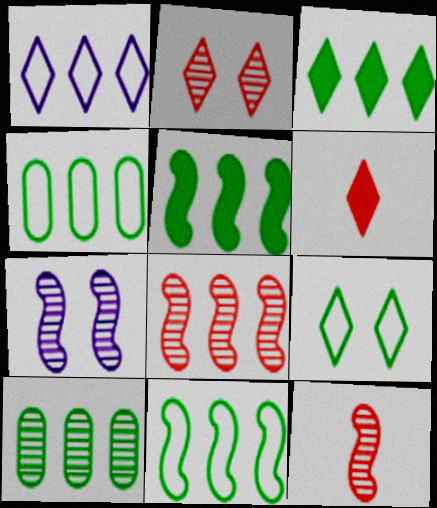[[3, 10, 11], 
[4, 6, 7]]